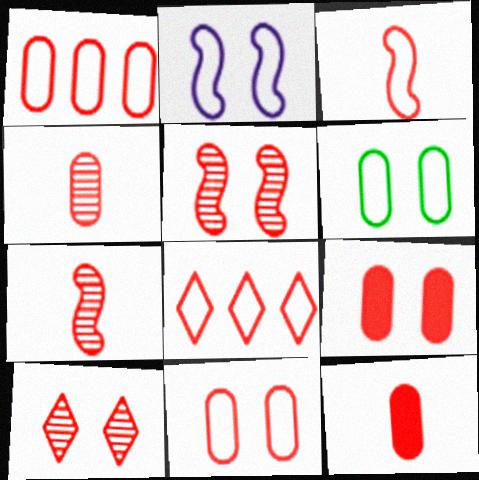[[1, 4, 9], 
[3, 8, 11], 
[5, 8, 12], 
[7, 8, 9]]